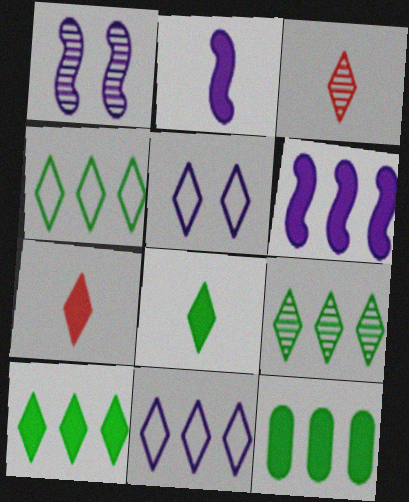[[3, 5, 10], 
[4, 9, 10], 
[5, 7, 9]]